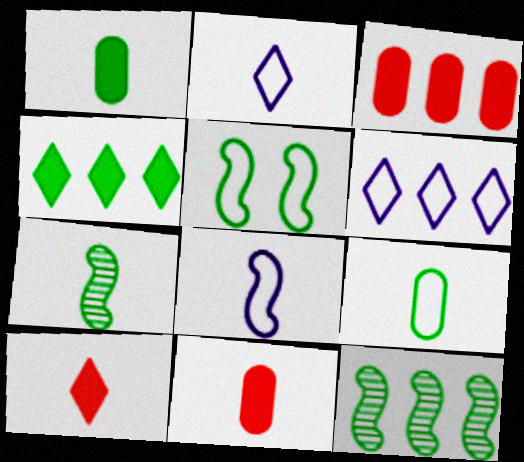[[2, 7, 11], 
[3, 6, 12]]